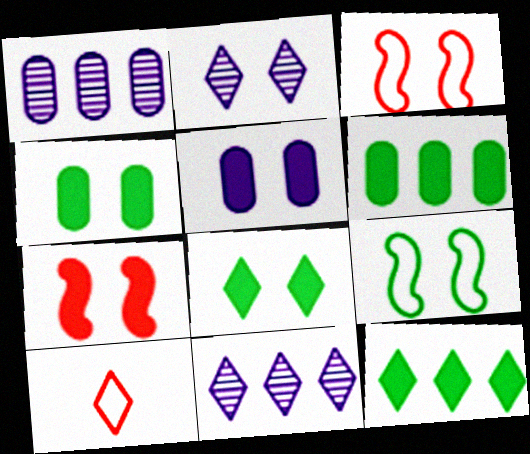[[2, 3, 4], 
[2, 10, 12], 
[5, 7, 8], 
[8, 10, 11]]